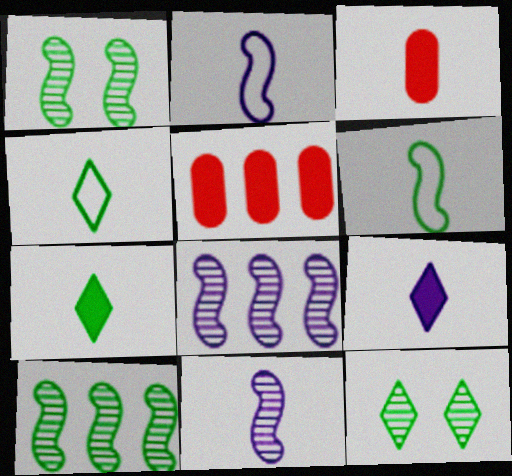[[2, 5, 12], 
[3, 4, 11]]